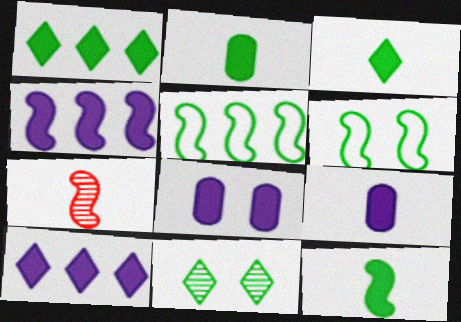[[2, 3, 12], 
[2, 5, 11], 
[4, 6, 7]]